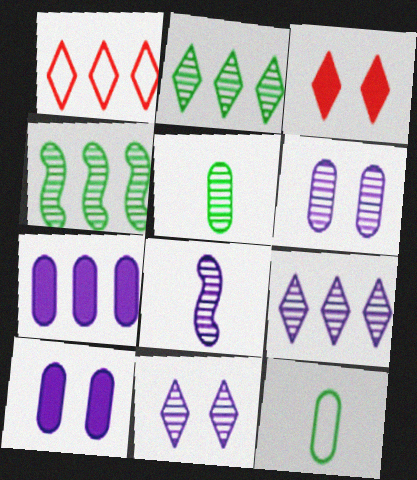[[1, 4, 7], 
[6, 8, 9]]